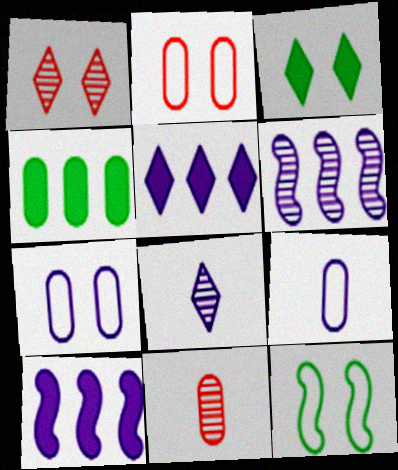[[4, 7, 11], 
[5, 11, 12], 
[7, 8, 10]]